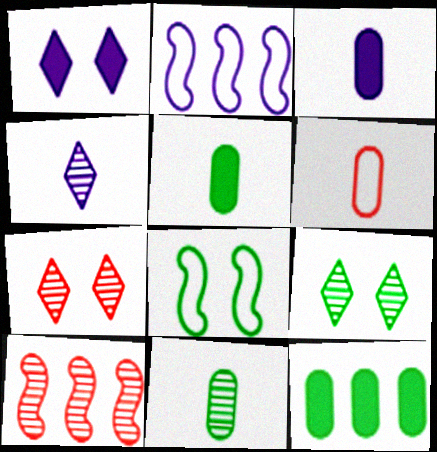[[2, 5, 7], 
[3, 6, 11]]